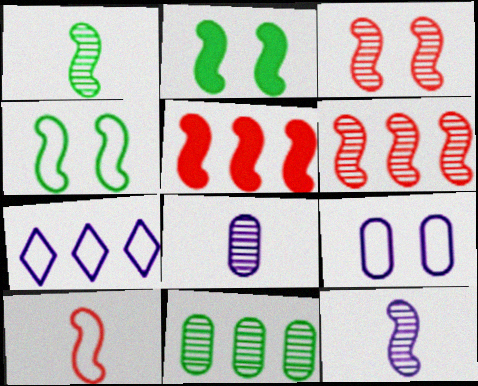[[3, 5, 10], 
[4, 5, 12], 
[5, 7, 11]]